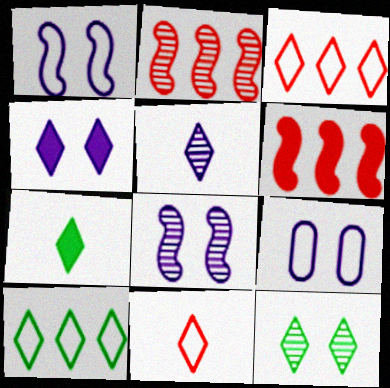[[2, 7, 9], 
[4, 8, 9], 
[5, 7, 11], 
[7, 10, 12]]